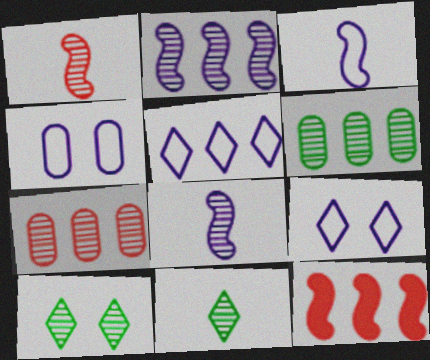[[3, 4, 5], 
[4, 11, 12], 
[5, 6, 12], 
[7, 8, 10]]